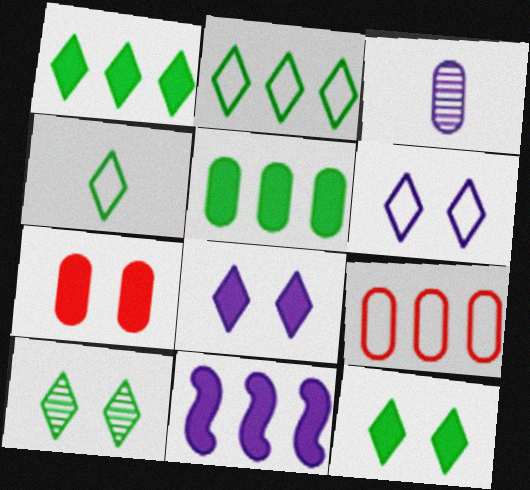[[1, 4, 10], 
[3, 6, 11]]